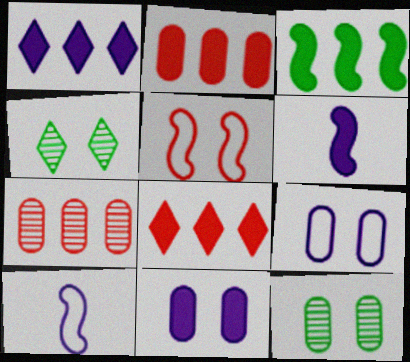[[1, 2, 3], 
[1, 6, 11], 
[2, 4, 10], 
[4, 5, 11], 
[8, 10, 12]]